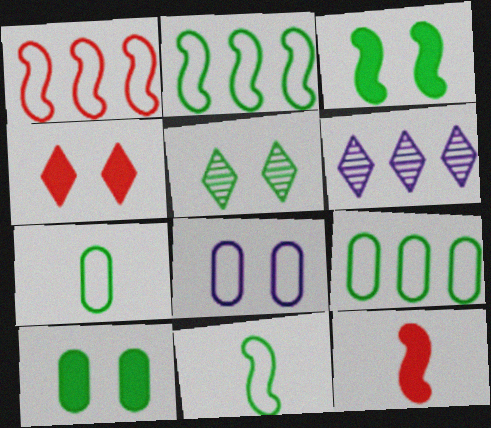[]